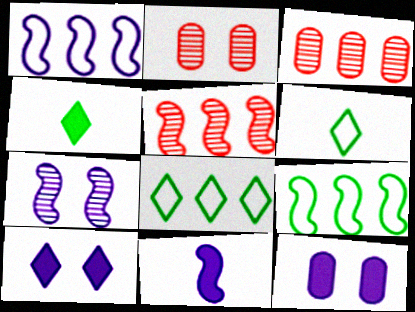[[1, 2, 4], 
[1, 7, 11], 
[2, 8, 11], 
[5, 6, 12]]